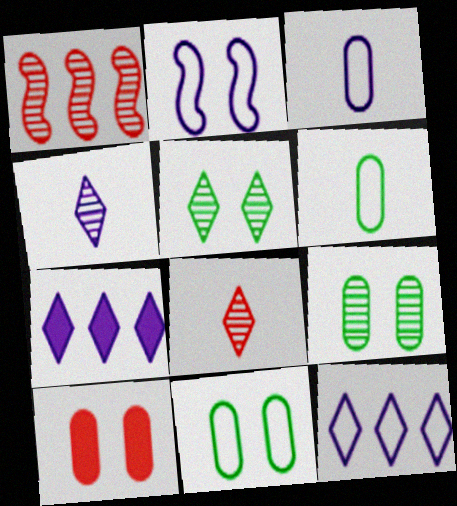[[1, 4, 9], 
[2, 3, 12], 
[2, 5, 10]]